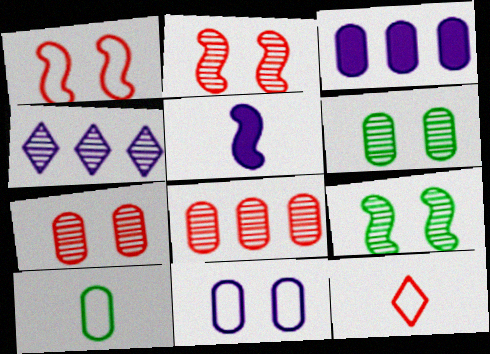[[3, 7, 10], 
[3, 9, 12], 
[4, 5, 11]]